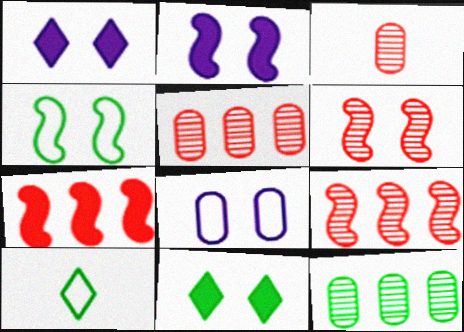[[2, 4, 6], 
[2, 5, 10], 
[6, 8, 11]]